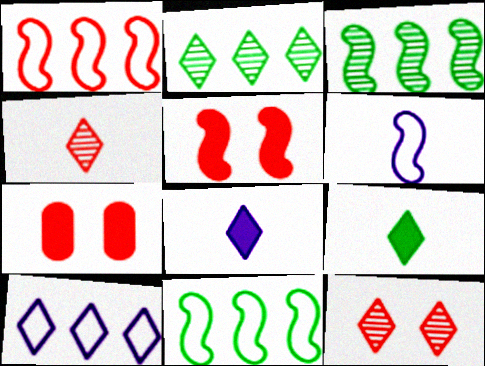[[1, 4, 7], 
[2, 6, 7], 
[3, 5, 6], 
[9, 10, 12]]